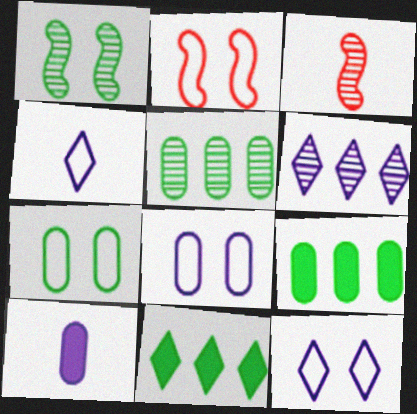[[2, 7, 12], 
[3, 8, 11], 
[3, 9, 12]]